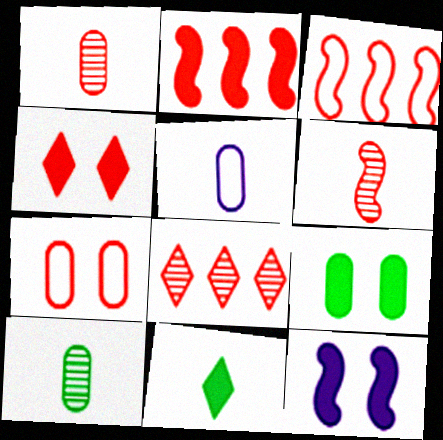[[1, 3, 4], 
[4, 9, 12], 
[5, 6, 11]]